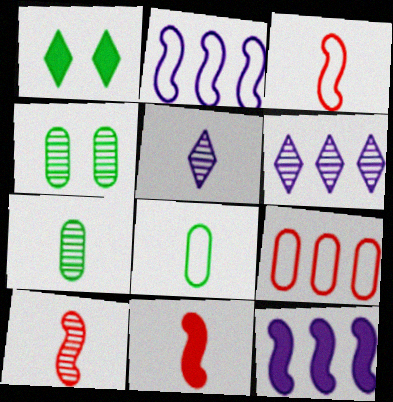[[3, 10, 11], 
[4, 6, 10], 
[5, 7, 10], 
[5, 8, 11]]